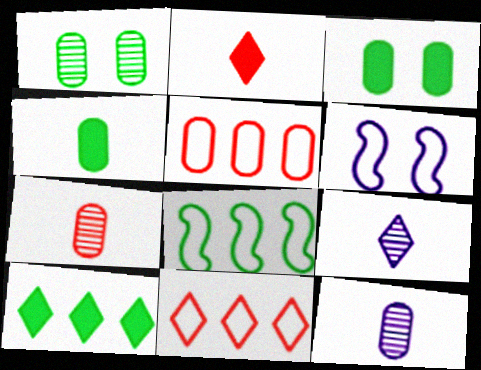[[3, 5, 12], 
[6, 7, 10]]